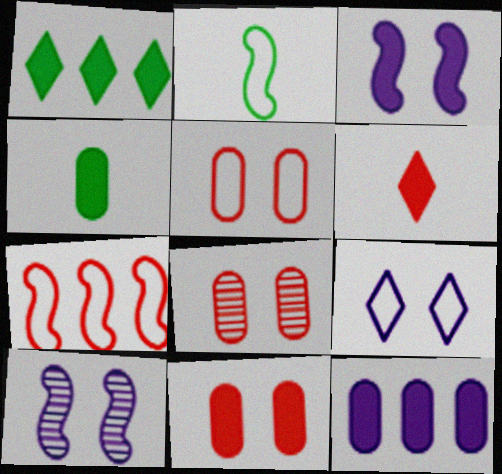[[4, 11, 12], 
[5, 8, 11], 
[6, 7, 8]]